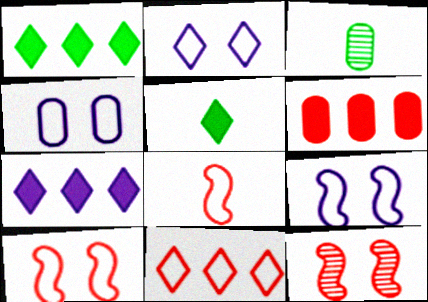[[2, 4, 9], 
[3, 4, 6], 
[3, 7, 10]]